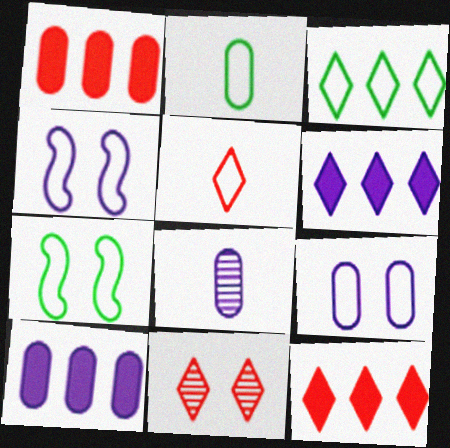[[2, 3, 7], 
[4, 6, 8], 
[5, 11, 12], 
[7, 8, 12], 
[8, 9, 10]]